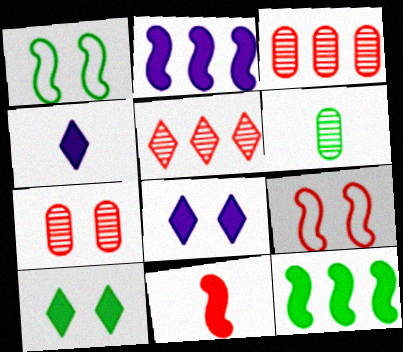[[1, 3, 4], 
[1, 7, 8]]